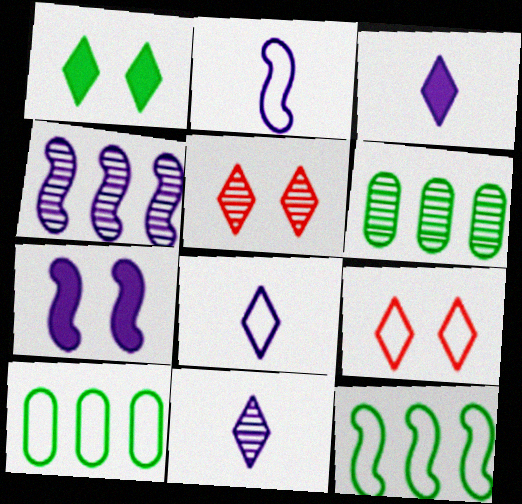[[2, 4, 7], 
[2, 9, 10], 
[3, 8, 11]]